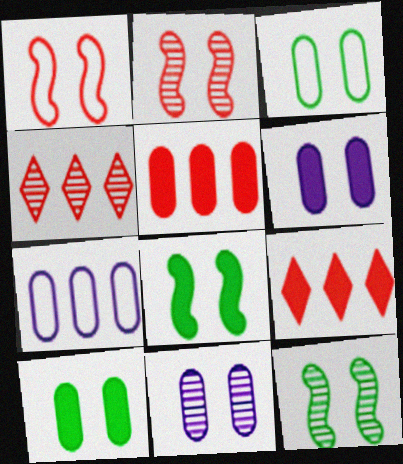[]